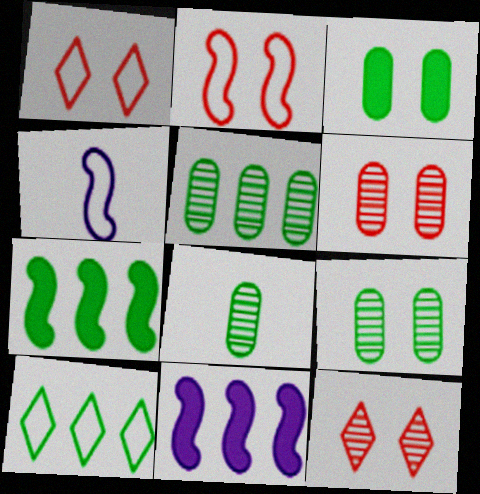[[1, 8, 11], 
[5, 7, 10], 
[5, 8, 9]]